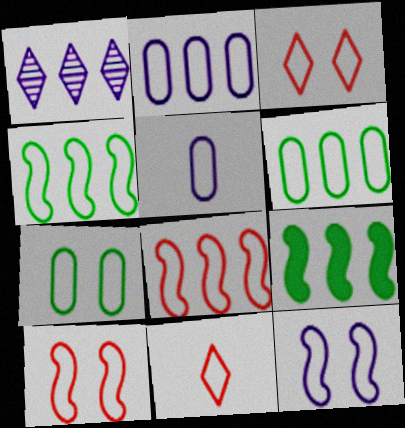[[3, 4, 5], 
[3, 7, 12], 
[6, 11, 12]]